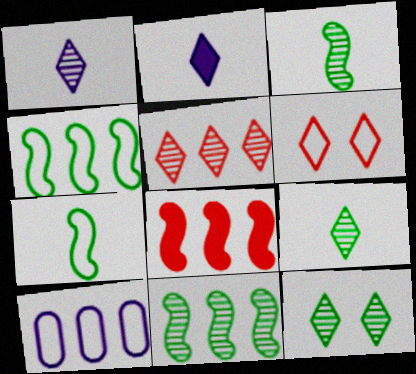[[1, 5, 12], 
[6, 7, 10]]